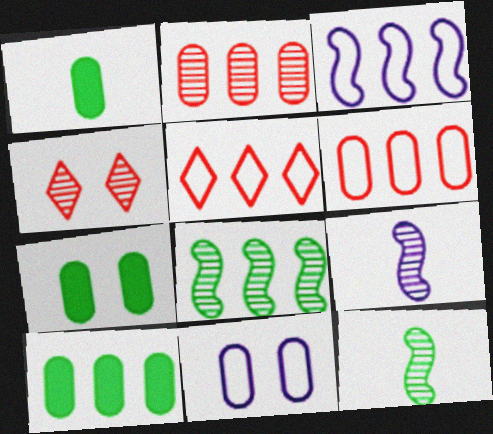[[1, 2, 11], 
[1, 3, 4], 
[1, 7, 10], 
[5, 7, 9]]